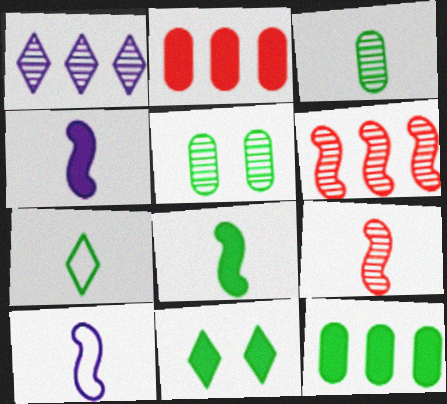[[1, 5, 9], 
[2, 4, 11], 
[3, 7, 8], 
[8, 9, 10], 
[8, 11, 12]]